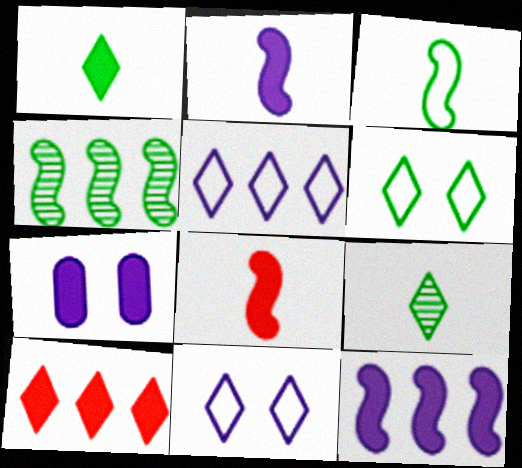[[9, 10, 11]]